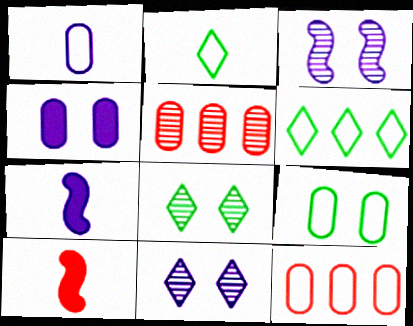[[1, 9, 12], 
[7, 8, 12]]